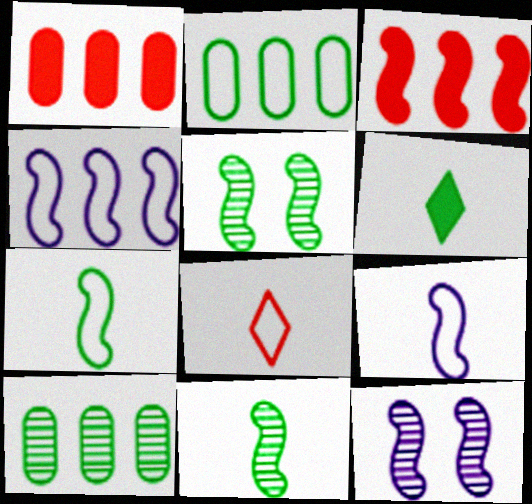[[2, 5, 6], 
[3, 5, 9], 
[3, 7, 12]]